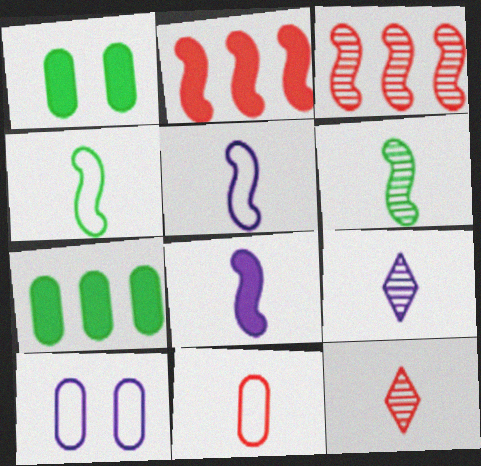[]